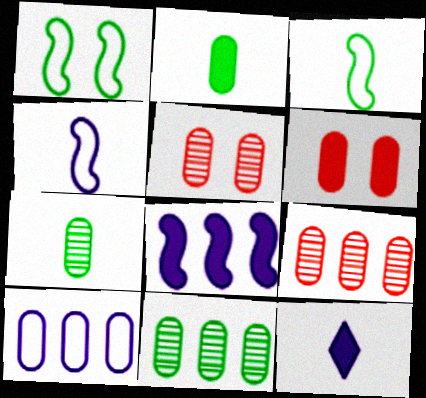[[1, 9, 12], 
[2, 5, 10], 
[6, 7, 10]]